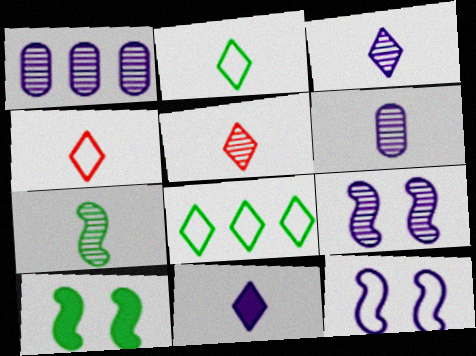[[1, 3, 9], 
[1, 4, 10], 
[1, 11, 12], 
[2, 5, 11], 
[5, 6, 7]]